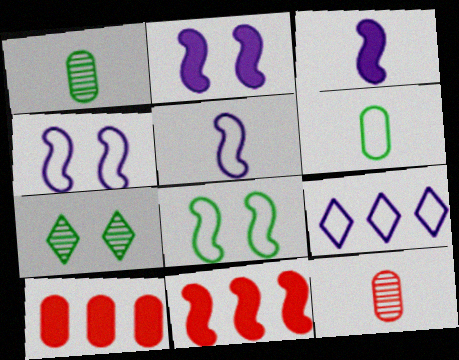[[5, 7, 10]]